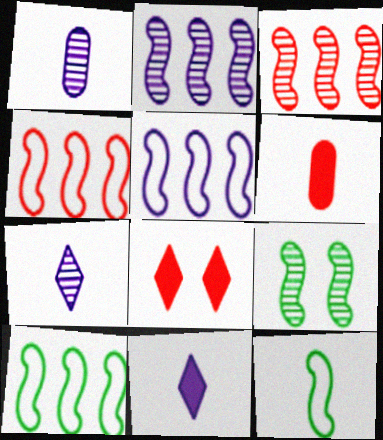[[1, 8, 10], 
[4, 5, 10], 
[6, 7, 12]]